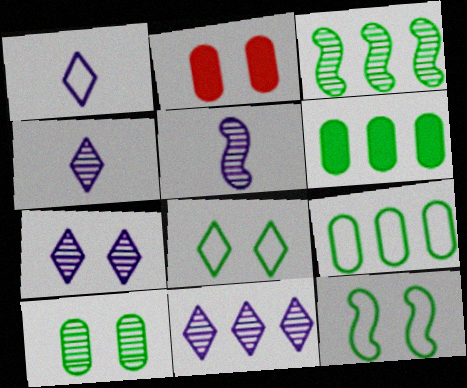[[1, 2, 3], 
[2, 7, 12], 
[4, 7, 11]]